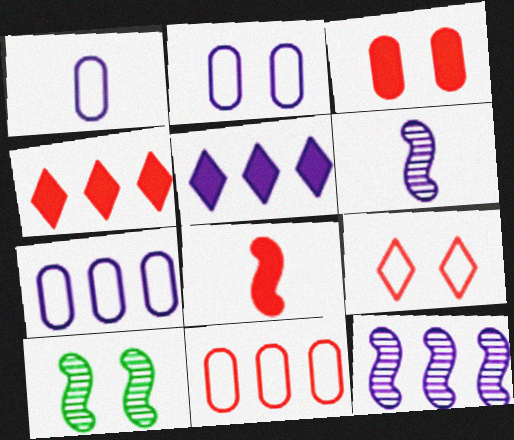[[1, 2, 7], 
[1, 4, 10], 
[2, 5, 6], 
[3, 4, 8], 
[5, 7, 12]]